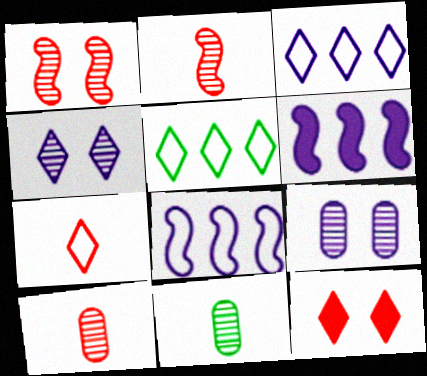[[8, 11, 12]]